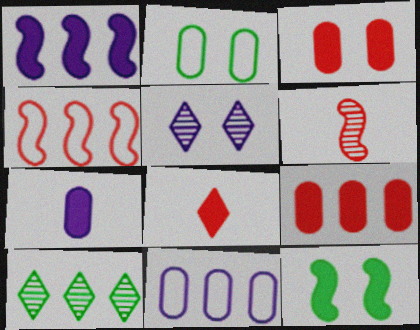[]